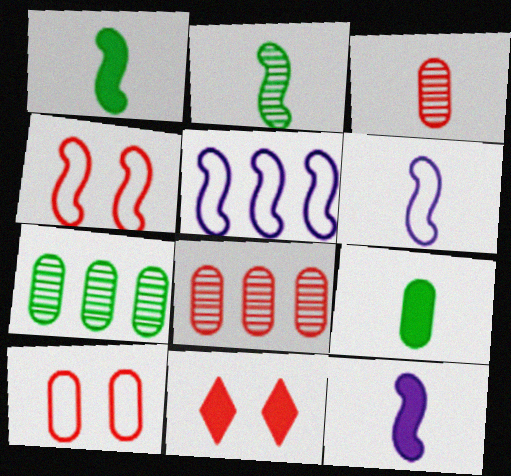[[6, 7, 11]]